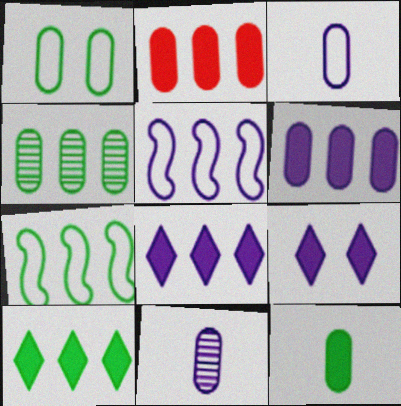[[1, 2, 11], 
[1, 4, 12], 
[4, 7, 10], 
[5, 9, 11]]